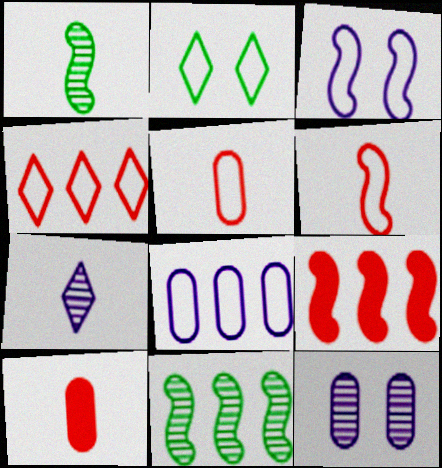[[1, 3, 9], 
[2, 6, 8]]